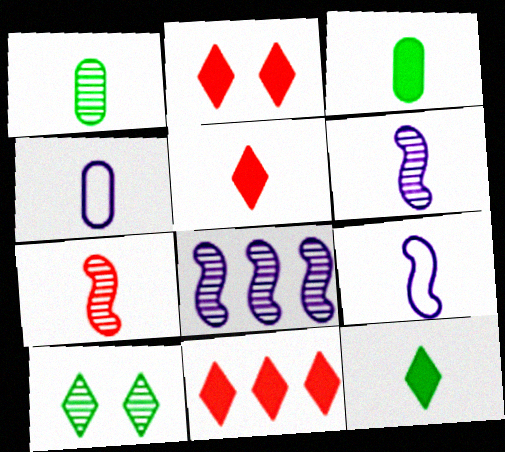[[1, 5, 9], 
[2, 5, 11], 
[4, 7, 12]]